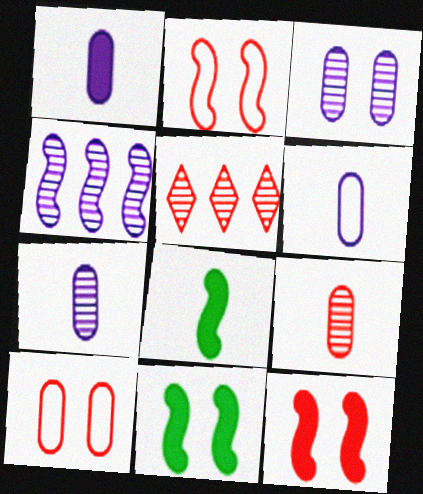[[1, 6, 7], 
[2, 4, 8], 
[5, 6, 11]]